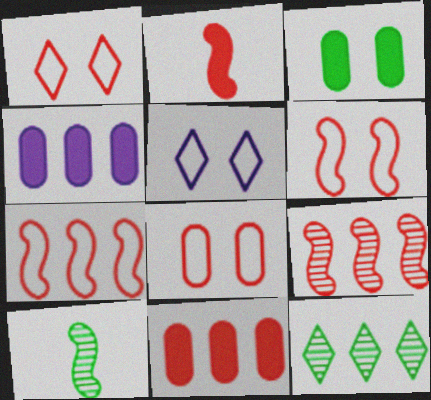[[1, 4, 10], 
[1, 6, 8], 
[2, 6, 9], 
[4, 7, 12], 
[5, 10, 11]]